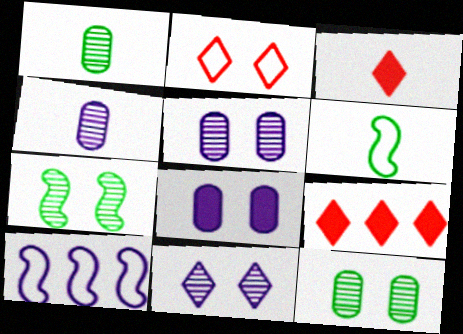[[2, 7, 8], 
[3, 4, 6], 
[3, 10, 12], 
[5, 6, 9]]